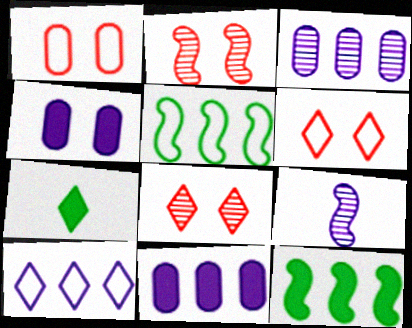[[4, 9, 10], 
[7, 8, 10]]